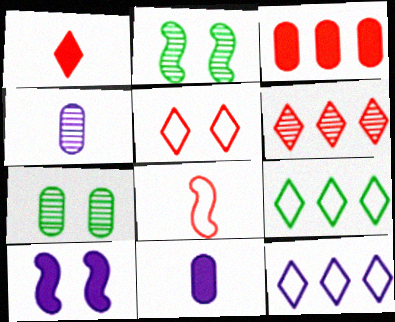[[1, 5, 6], 
[2, 4, 6], 
[4, 10, 12], 
[5, 7, 10]]